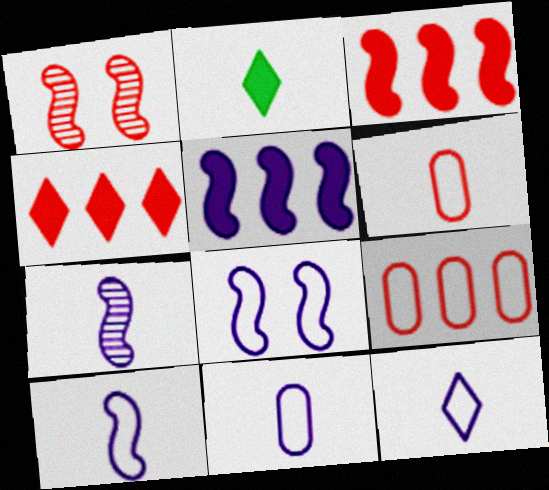[[1, 4, 6], 
[2, 6, 7], 
[5, 7, 8], 
[10, 11, 12]]